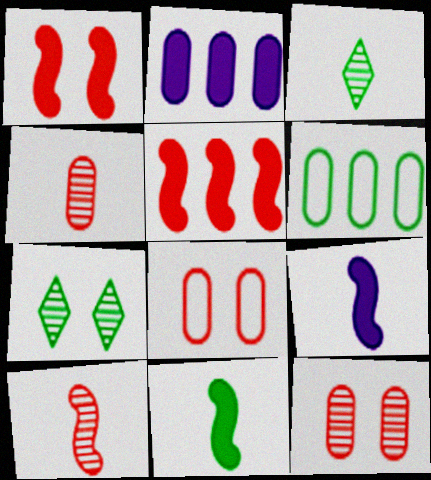[[6, 7, 11]]